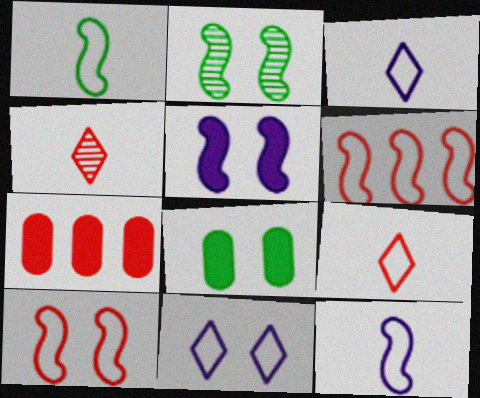[[2, 3, 7], 
[2, 5, 10], 
[4, 7, 10]]